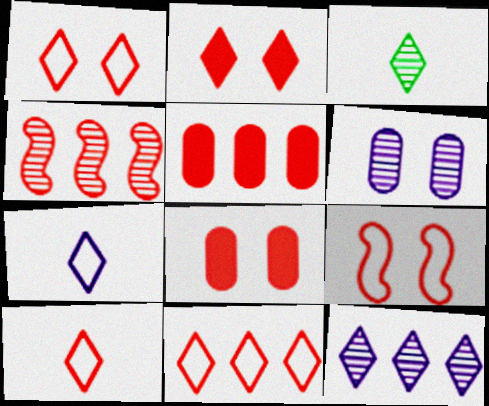[[1, 10, 11], 
[3, 4, 6], 
[4, 5, 11], 
[4, 8, 10]]